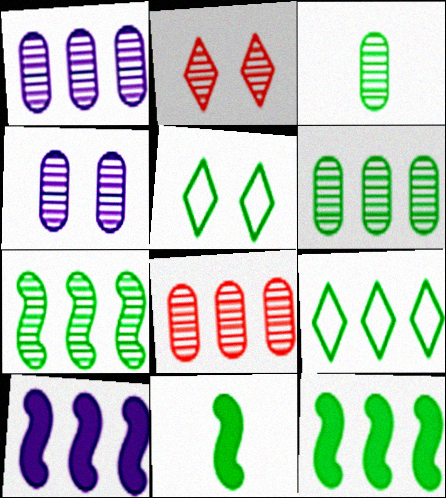[[1, 6, 8], 
[3, 4, 8], 
[3, 5, 12], 
[5, 6, 11], 
[6, 9, 12], 
[8, 9, 10]]